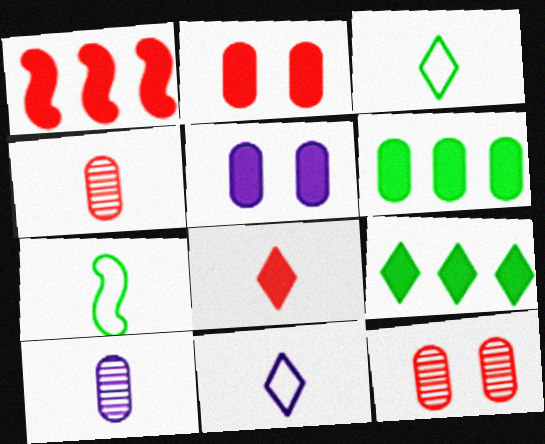[[1, 2, 8], 
[7, 8, 10]]